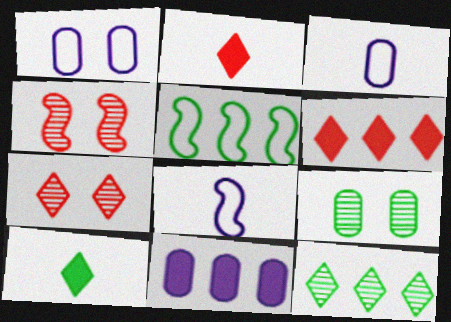[[5, 9, 10], 
[6, 8, 9]]